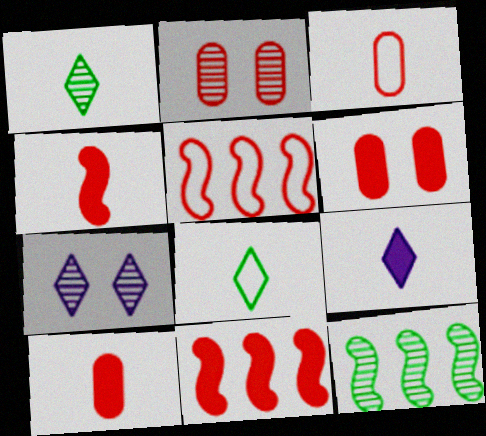[]